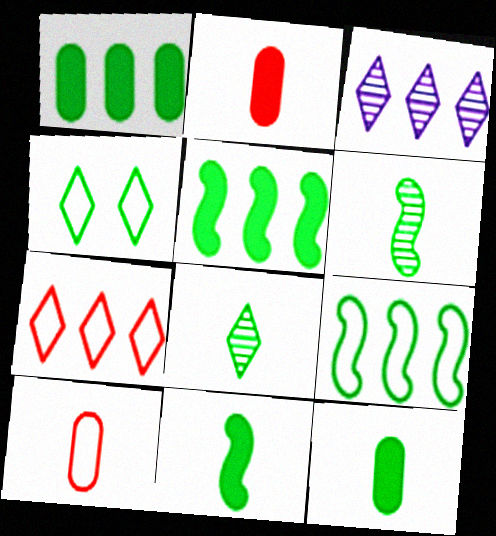[[1, 4, 6]]